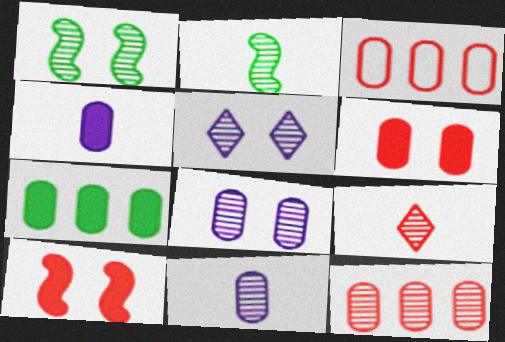[[2, 5, 12], 
[2, 9, 11], 
[3, 9, 10], 
[4, 6, 7]]